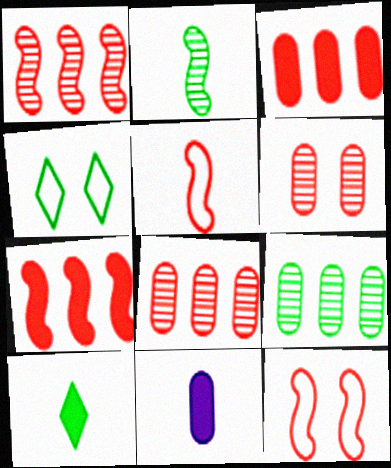[[1, 4, 11]]